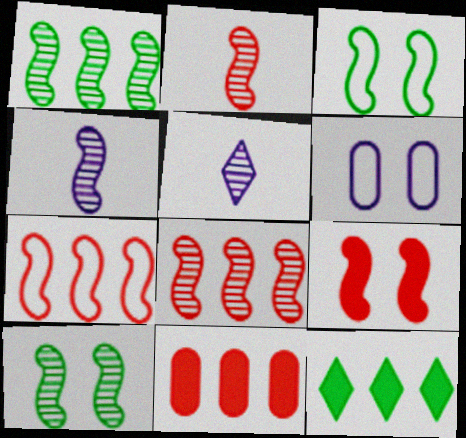[[2, 6, 12], 
[2, 7, 9], 
[3, 5, 11], 
[4, 8, 10]]